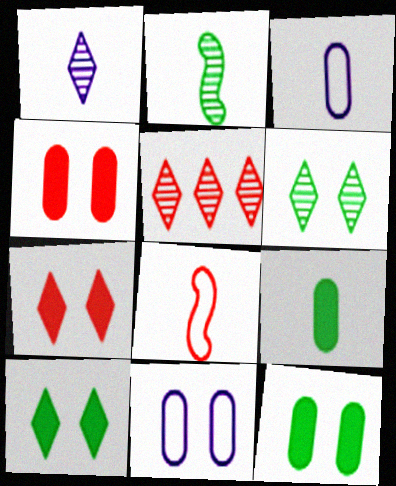[[1, 5, 6], 
[1, 8, 9], 
[4, 5, 8]]